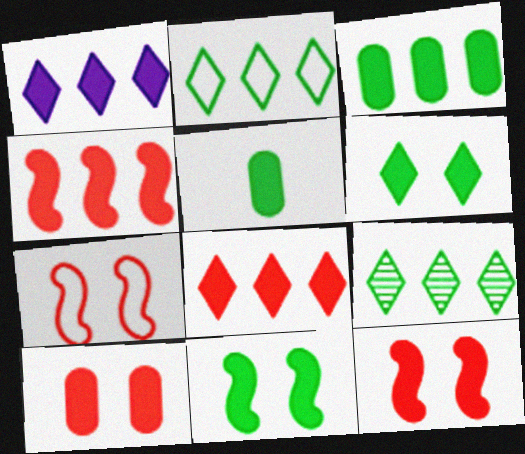[[1, 3, 4], 
[1, 5, 12]]